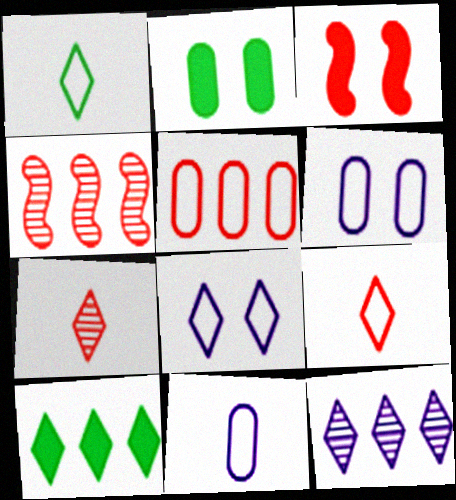[[3, 5, 7], 
[7, 8, 10]]